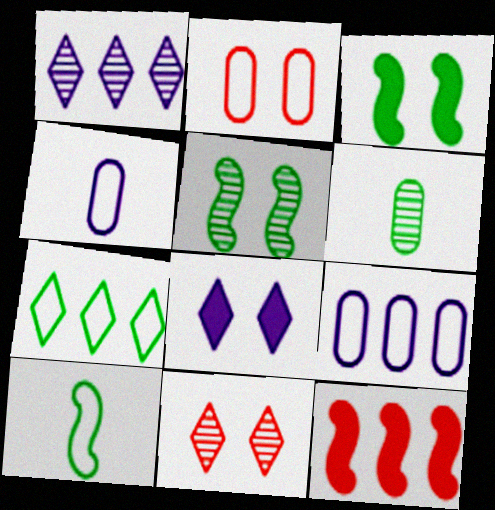[[2, 5, 8], 
[3, 6, 7]]